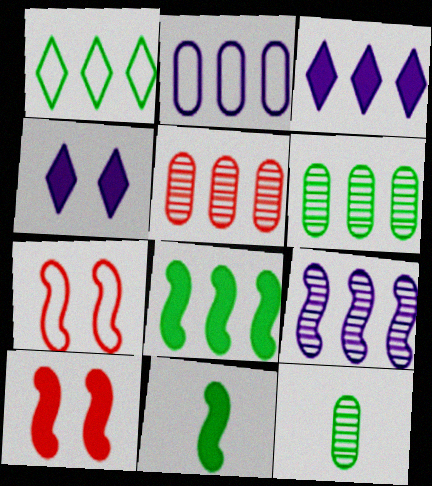[[1, 6, 8], 
[2, 3, 9], 
[3, 7, 12], 
[7, 9, 11]]